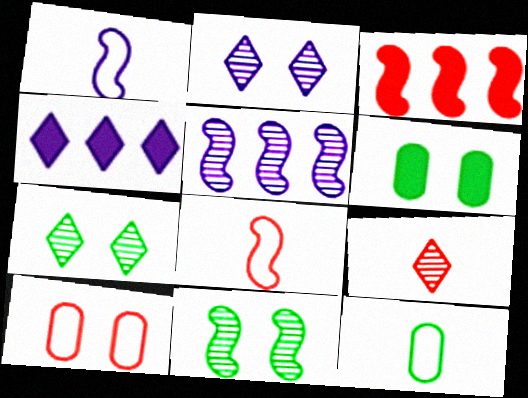[[1, 3, 11], 
[2, 3, 12], 
[3, 9, 10]]